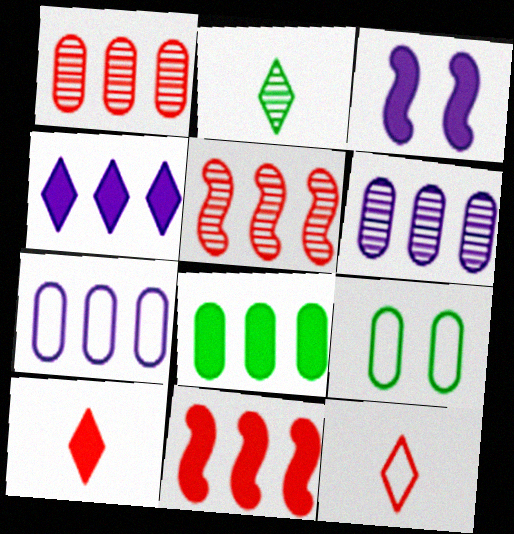[[1, 7, 8], 
[3, 8, 10], 
[4, 8, 11]]